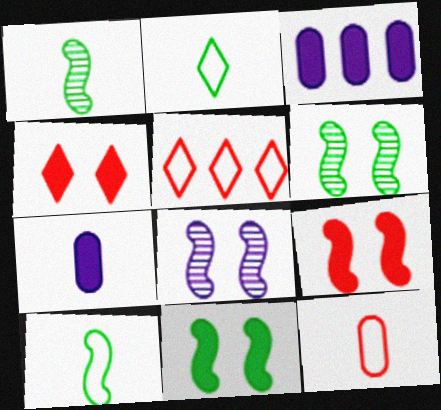[[5, 6, 7]]